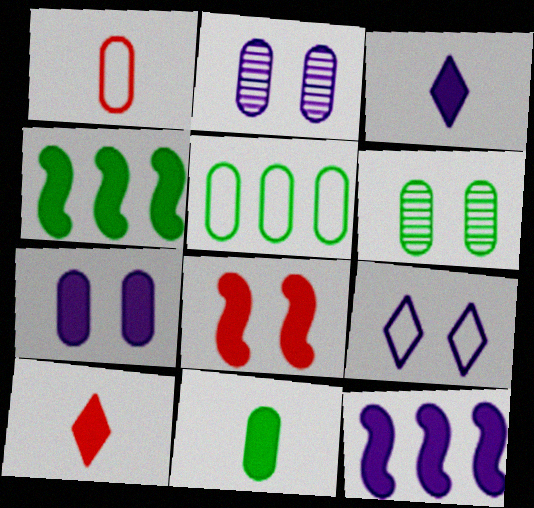[[3, 7, 12], 
[4, 7, 10], 
[5, 6, 11], 
[6, 8, 9]]